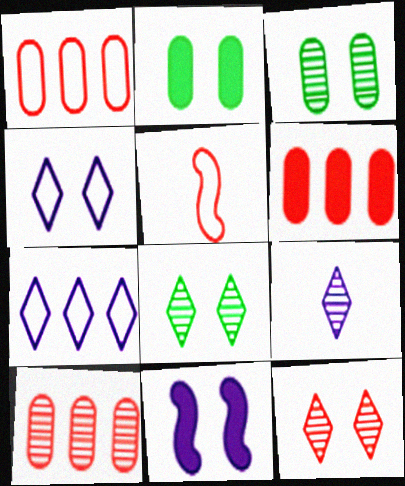[[1, 6, 10], 
[5, 6, 12]]